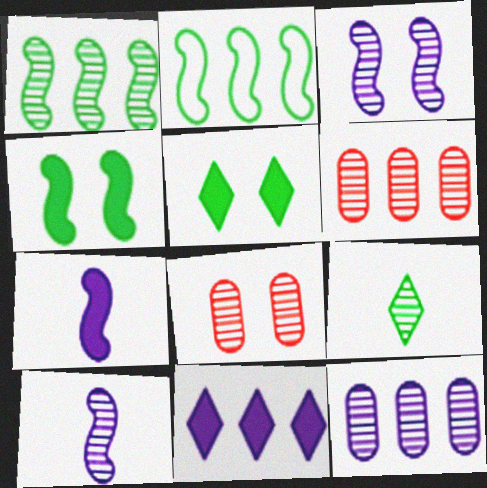[[2, 6, 11], 
[3, 6, 9]]